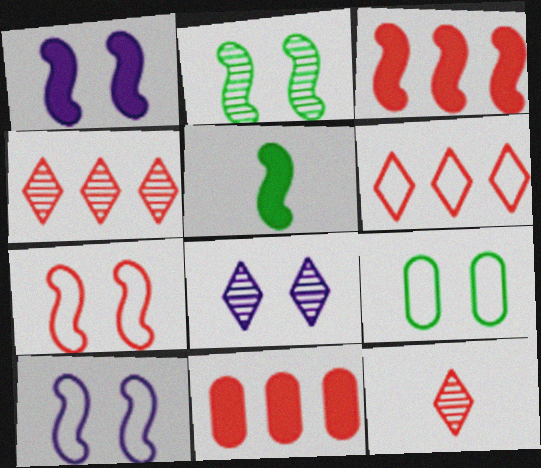[[1, 2, 7], 
[1, 3, 5], 
[7, 11, 12]]